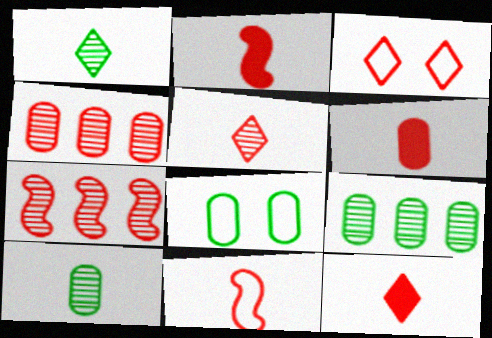[[2, 3, 4], 
[2, 6, 12], 
[3, 6, 7], 
[5, 6, 11]]